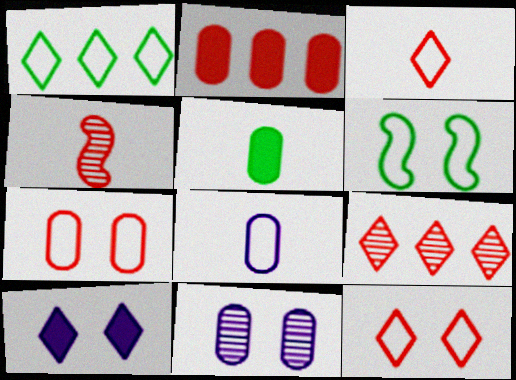[[2, 4, 12]]